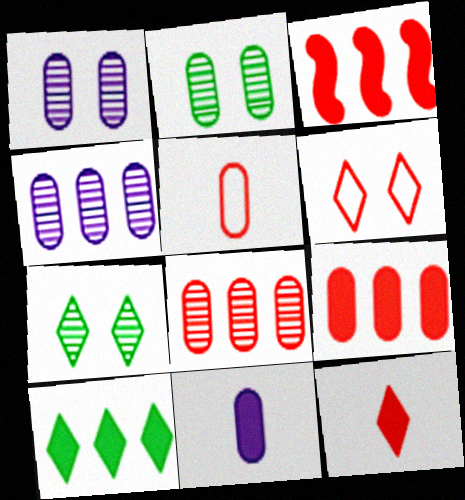[]